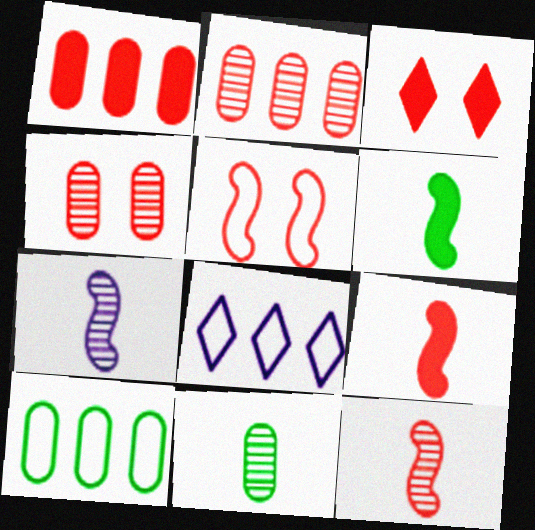[[1, 3, 9], 
[3, 4, 5], 
[3, 7, 10], 
[4, 6, 8]]